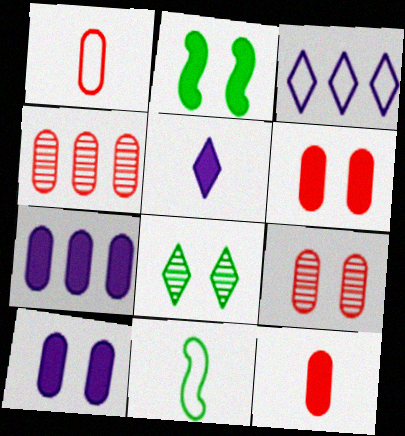[[1, 4, 6]]